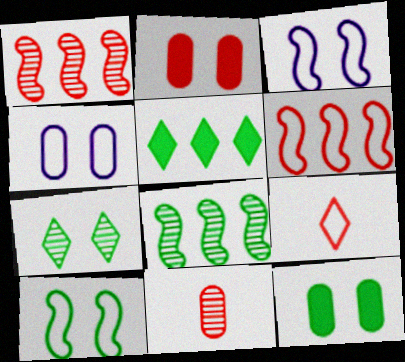[[1, 2, 9], 
[2, 3, 7], 
[3, 5, 11], 
[7, 10, 12]]